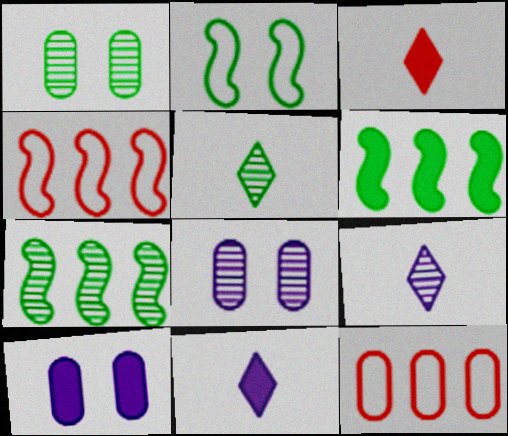[[1, 4, 11], 
[1, 5, 7], 
[3, 6, 10], 
[4, 5, 10]]